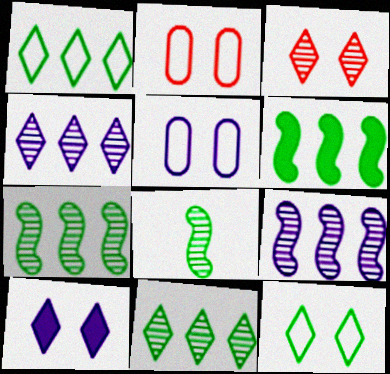[[3, 10, 12]]